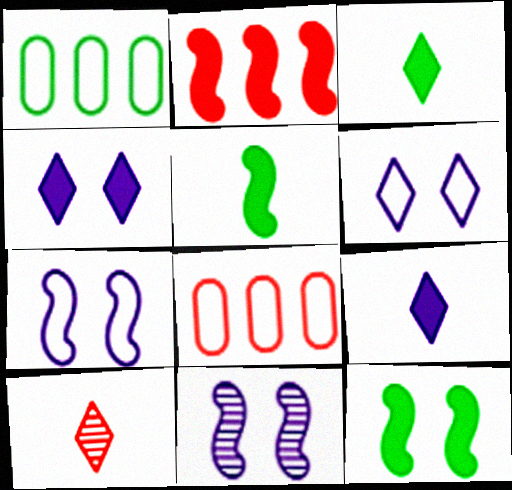[[3, 8, 11]]